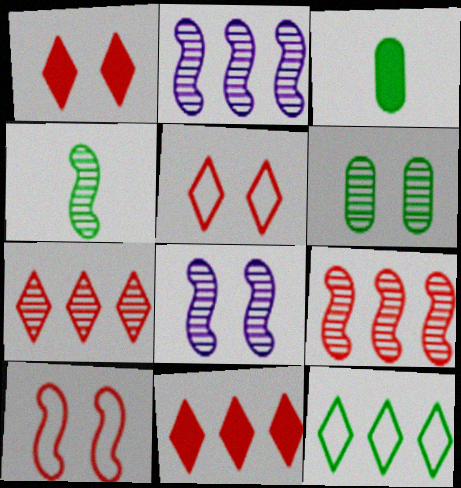[[2, 3, 5], 
[4, 8, 9]]